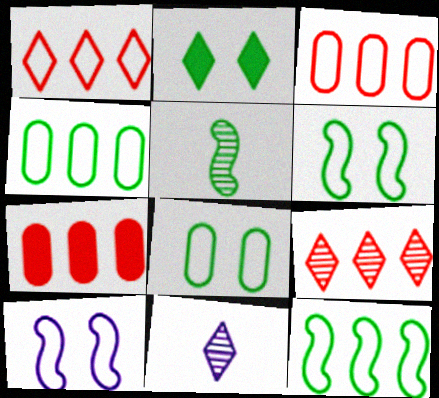[[1, 2, 11], 
[2, 4, 5], 
[6, 7, 11]]